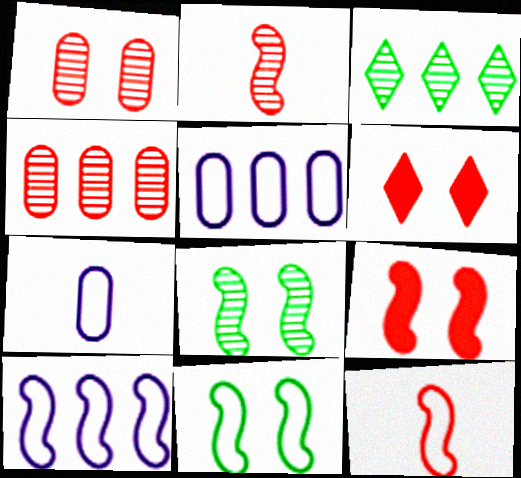[[3, 7, 9], 
[4, 6, 12], 
[10, 11, 12]]